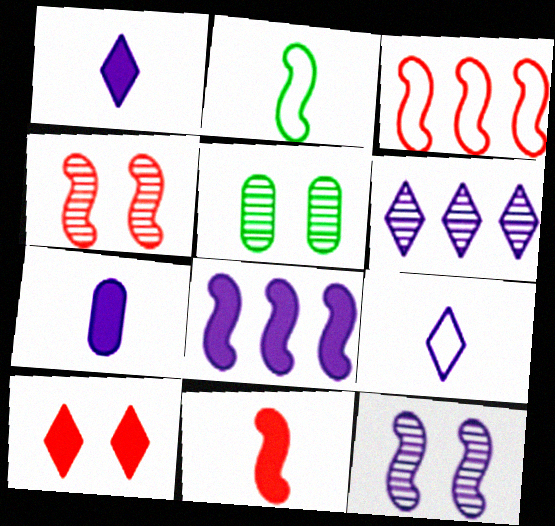[[1, 3, 5], 
[2, 4, 8], 
[3, 4, 11]]